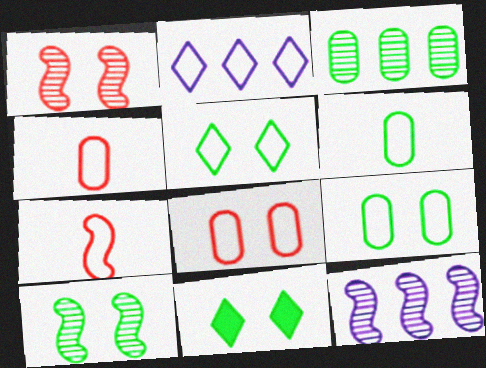[[2, 7, 9], 
[4, 11, 12], 
[9, 10, 11]]